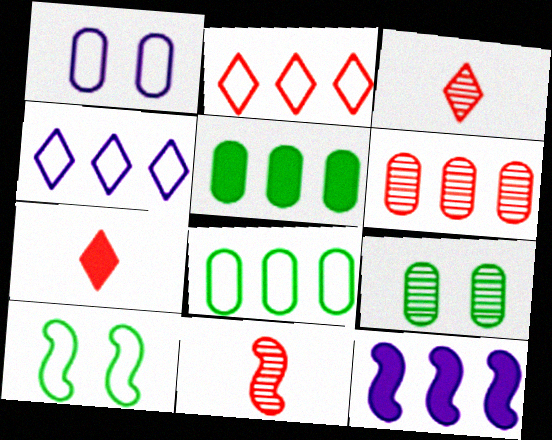[[10, 11, 12]]